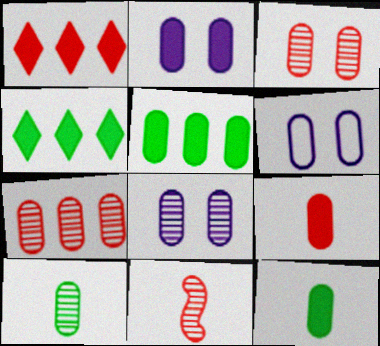[[2, 5, 9], 
[2, 6, 8], 
[4, 6, 11], 
[6, 7, 12], 
[7, 8, 10]]